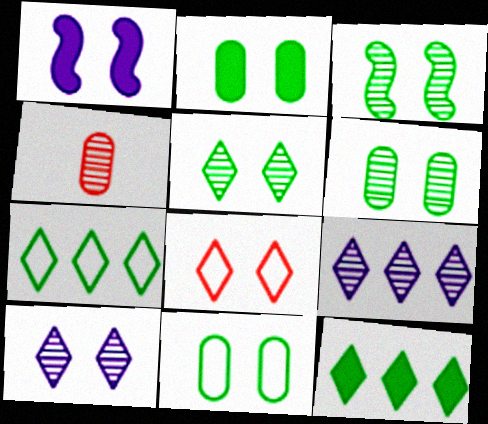[[1, 4, 7], 
[1, 6, 8], 
[2, 6, 11], 
[3, 4, 9], 
[3, 5, 6]]